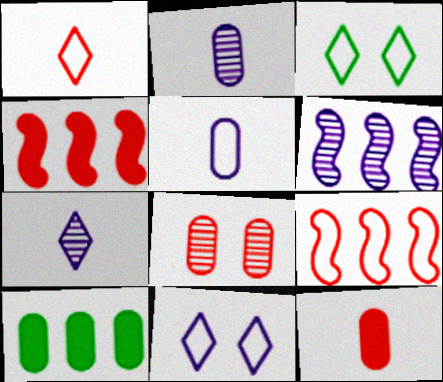[[1, 4, 8], 
[2, 3, 4], 
[3, 5, 9], 
[3, 6, 12], 
[5, 8, 10]]